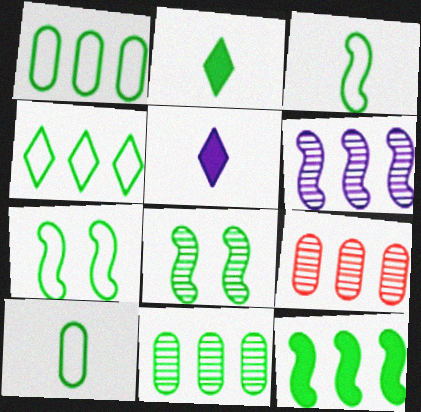[[1, 2, 8], 
[2, 7, 11], 
[3, 8, 12], 
[4, 7, 10], 
[4, 11, 12], 
[5, 7, 9]]